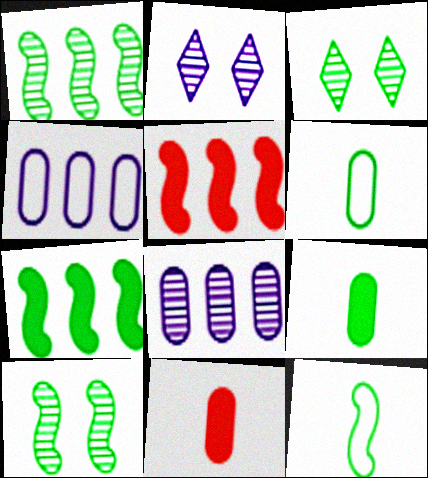[[2, 5, 6], 
[3, 6, 7], 
[7, 10, 12]]